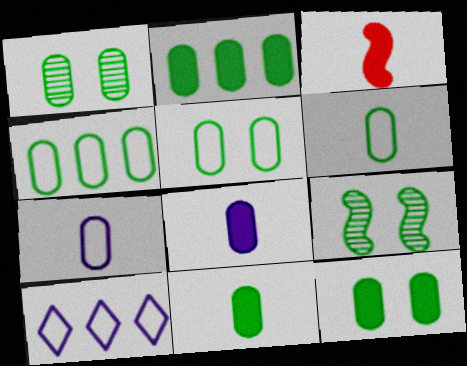[[1, 2, 6], 
[1, 3, 10], 
[1, 4, 11], 
[1, 5, 12], 
[2, 11, 12], 
[4, 5, 6]]